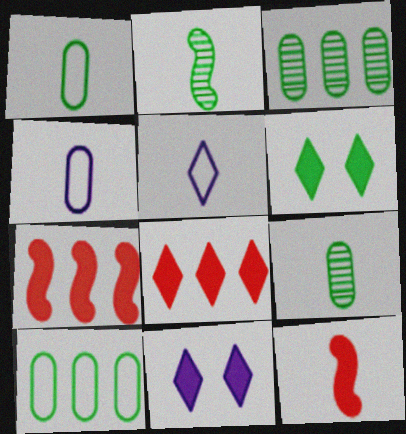[[2, 6, 10], 
[5, 9, 12]]